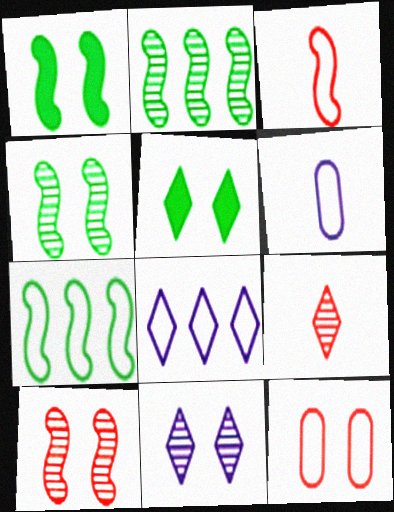[[1, 11, 12], 
[5, 8, 9]]